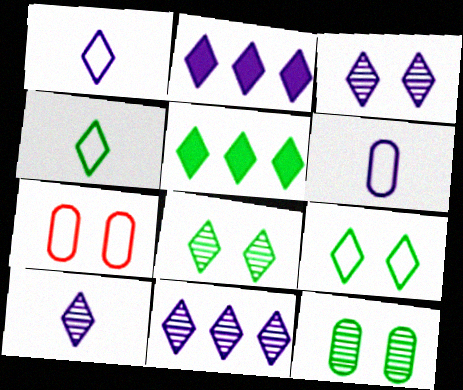[[1, 2, 3], 
[3, 10, 11], 
[4, 5, 8]]